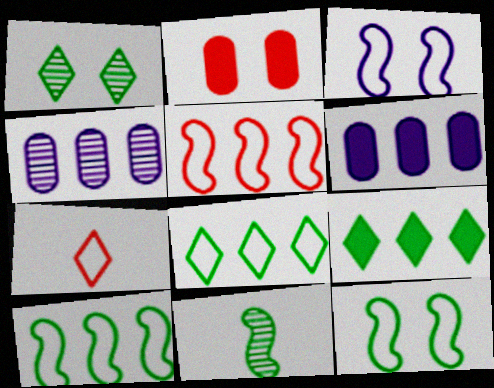[[1, 2, 3], 
[4, 5, 9]]